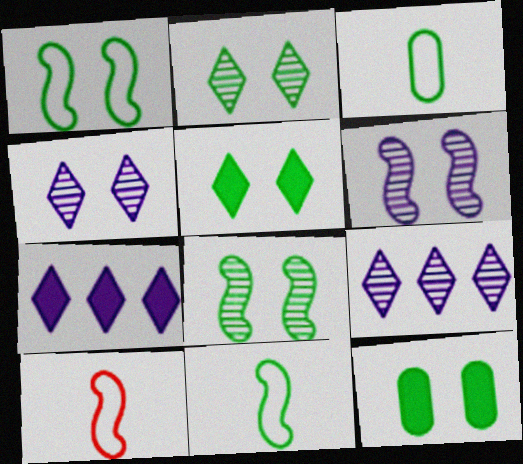[[1, 2, 12], 
[9, 10, 12]]